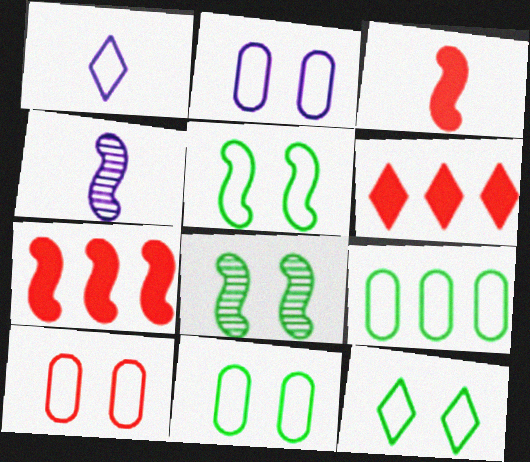[[2, 10, 11], 
[4, 5, 7], 
[4, 6, 11], 
[5, 11, 12]]